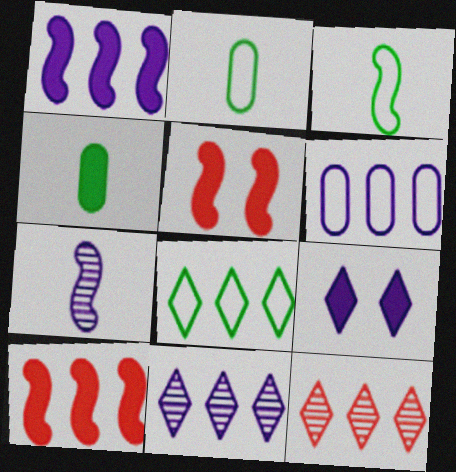[[1, 6, 11], 
[2, 5, 11], 
[4, 9, 10], 
[6, 7, 9]]